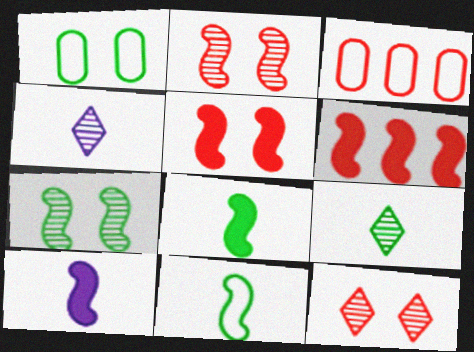[[1, 4, 6]]